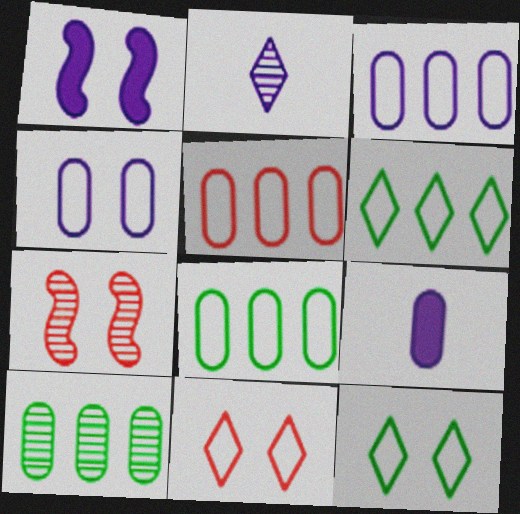[[1, 2, 3], 
[2, 7, 10], 
[3, 5, 8], 
[6, 7, 9]]